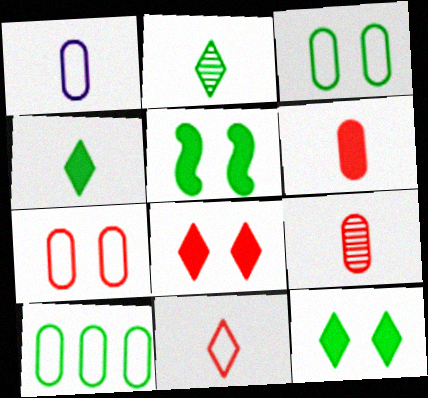[[1, 7, 10], 
[2, 5, 10]]